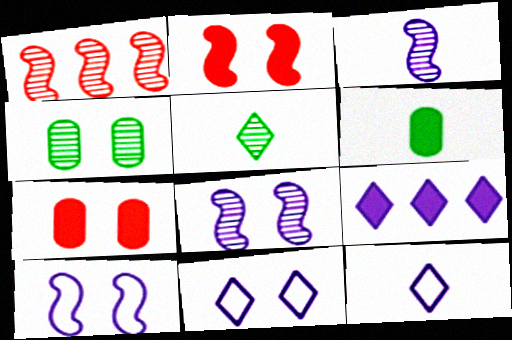[[1, 6, 11], 
[2, 4, 11], 
[2, 6, 9]]